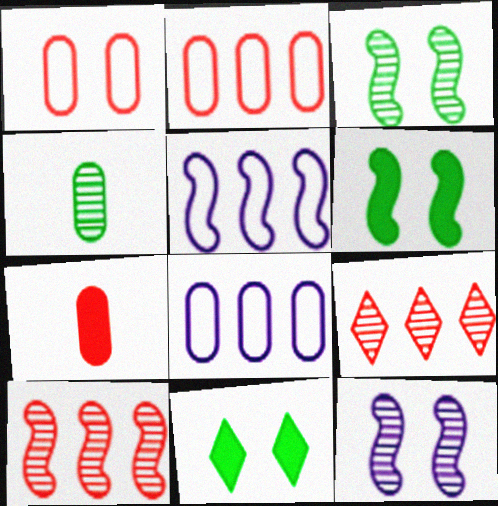[[1, 11, 12], 
[4, 9, 12]]